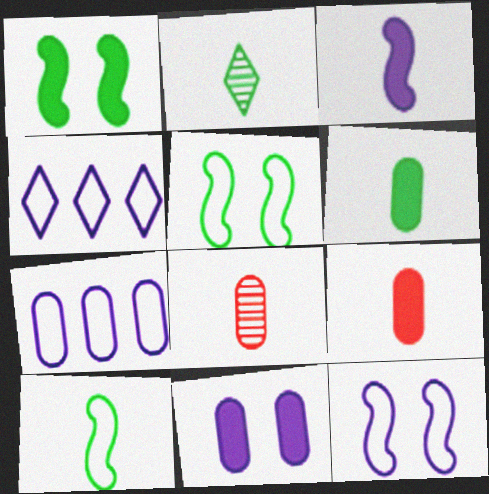[[1, 4, 8], 
[2, 6, 10]]